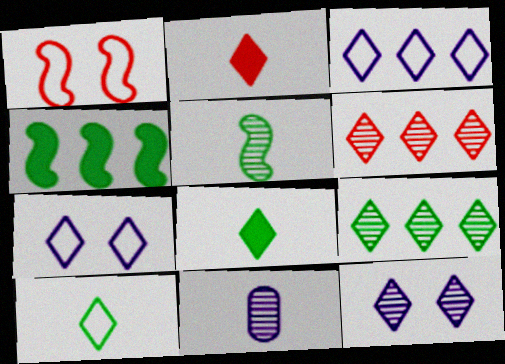[[2, 7, 9], 
[6, 7, 8]]